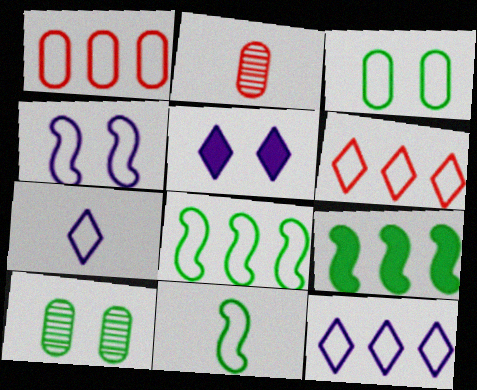[[1, 8, 12], 
[2, 5, 8]]